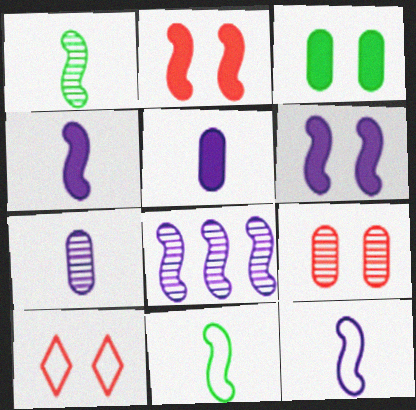[[2, 8, 11], 
[2, 9, 10], 
[6, 8, 12]]